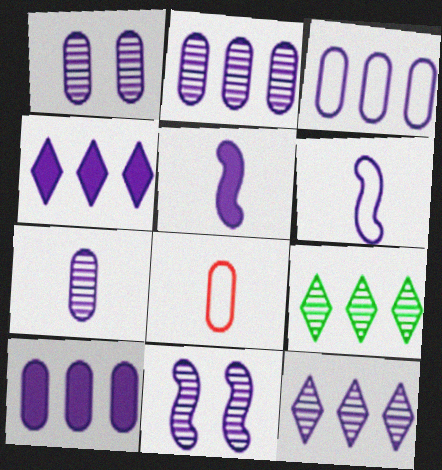[[1, 2, 7], 
[1, 4, 6], 
[2, 3, 10], 
[7, 11, 12]]